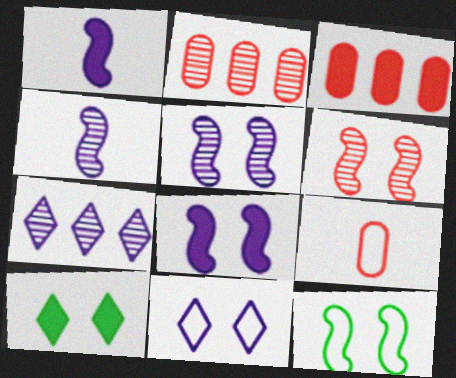[[1, 3, 10], 
[6, 8, 12]]